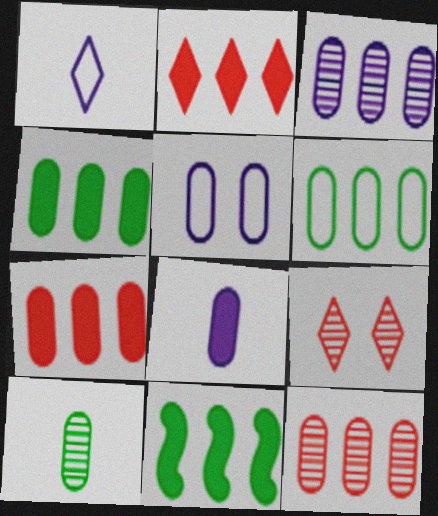[[3, 5, 8], 
[3, 6, 7], 
[5, 7, 10]]